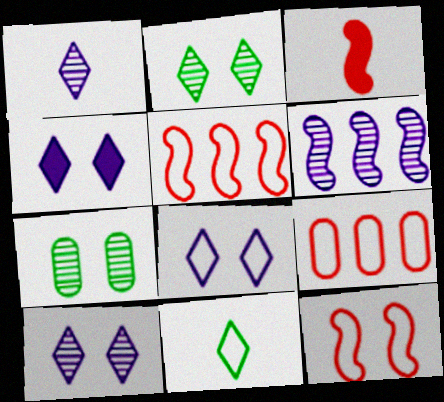[[4, 7, 12], 
[4, 8, 10]]